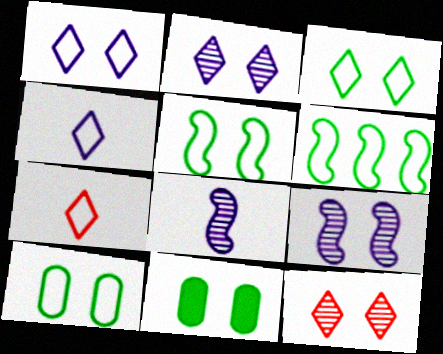[[3, 5, 10]]